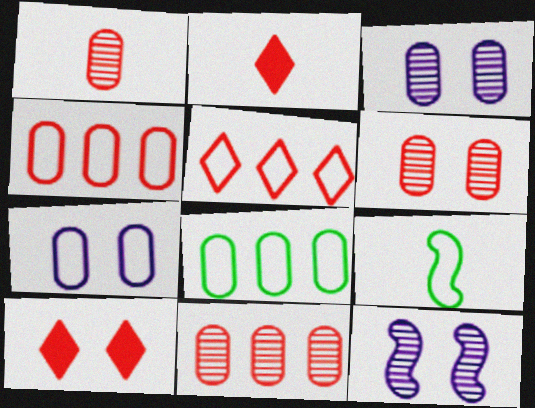[[1, 6, 11], 
[2, 8, 12], 
[5, 7, 9]]